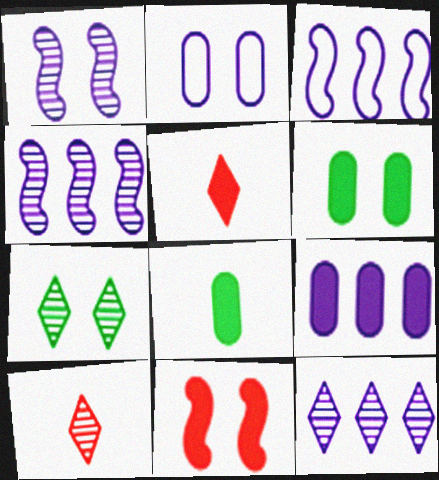[[2, 7, 11], 
[3, 6, 10], 
[3, 9, 12], 
[7, 10, 12]]